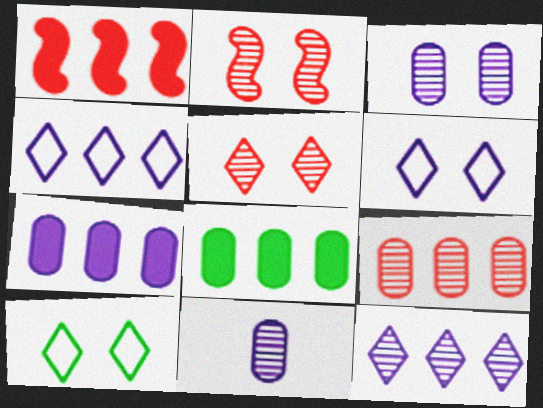[[1, 10, 11]]